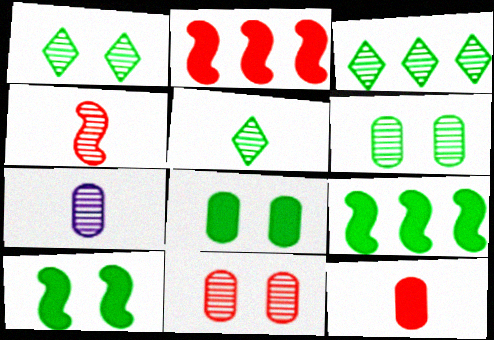[[1, 3, 5], 
[4, 5, 7]]